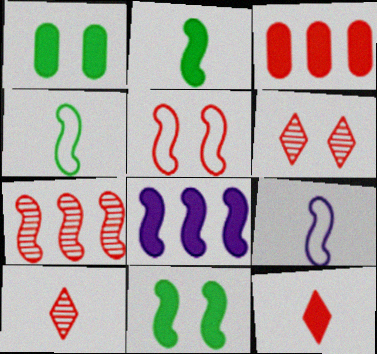[[1, 8, 12], 
[3, 5, 10], 
[7, 9, 11]]